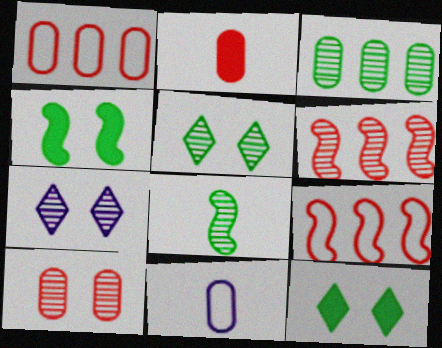[[1, 2, 10], 
[3, 5, 8], 
[6, 11, 12]]